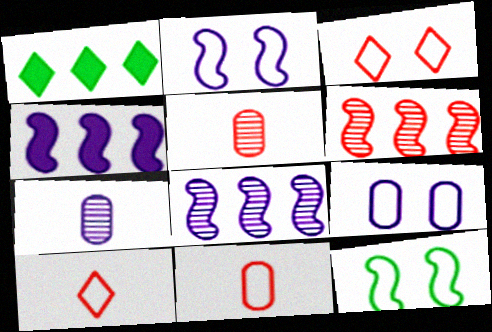[[1, 2, 5], 
[3, 9, 12]]